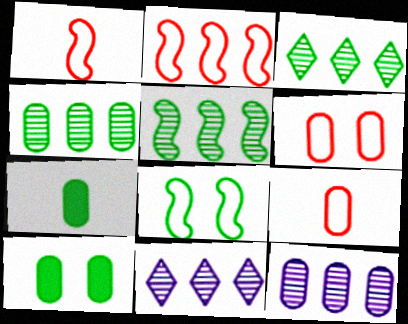[[1, 10, 11], 
[3, 4, 5], 
[3, 7, 8], 
[6, 7, 12], 
[9, 10, 12]]